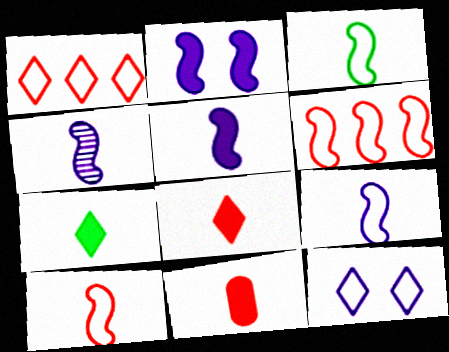[[3, 9, 10], 
[4, 5, 9], 
[5, 7, 11]]